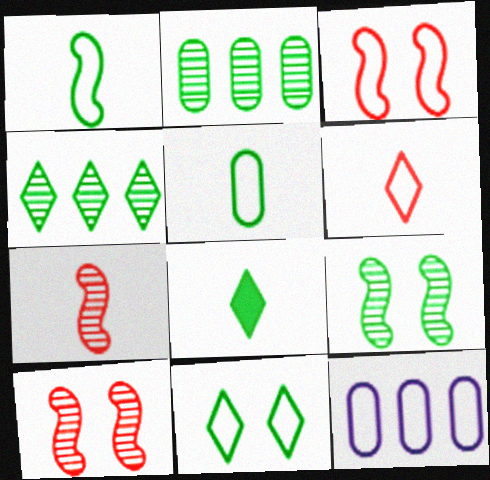[[4, 8, 11], 
[8, 10, 12]]